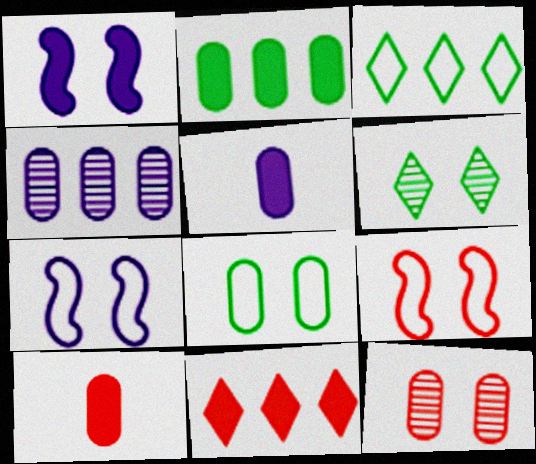[[4, 8, 10]]